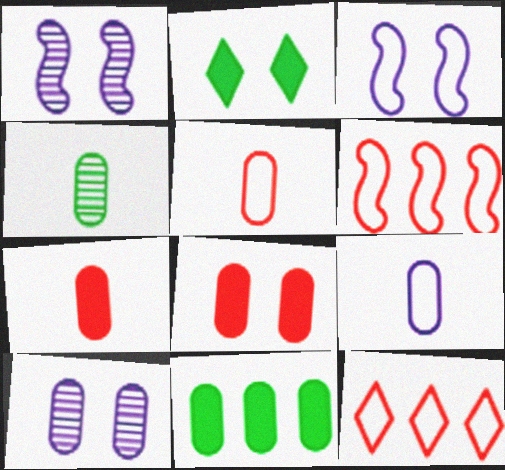[[4, 7, 9], 
[5, 10, 11]]